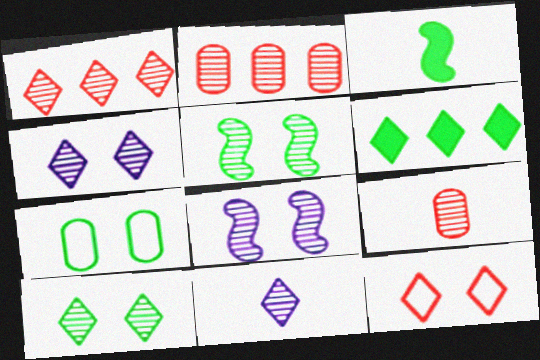[[1, 10, 11], 
[2, 5, 11], 
[6, 11, 12]]